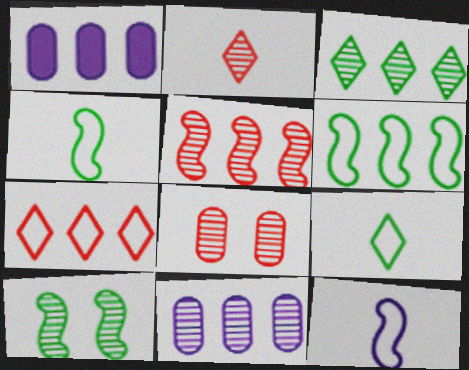[[2, 5, 8], 
[2, 10, 11], 
[3, 5, 11]]